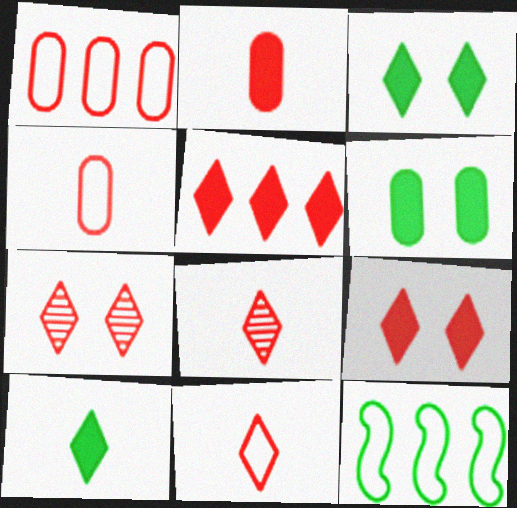[[5, 7, 11]]